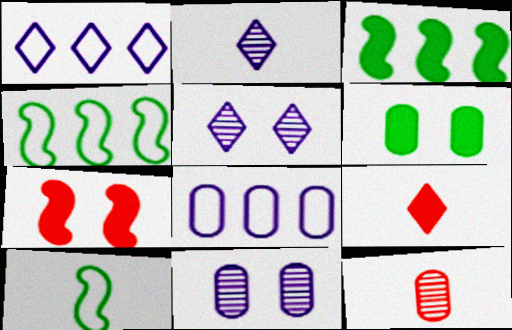[[4, 9, 11], 
[6, 8, 12]]